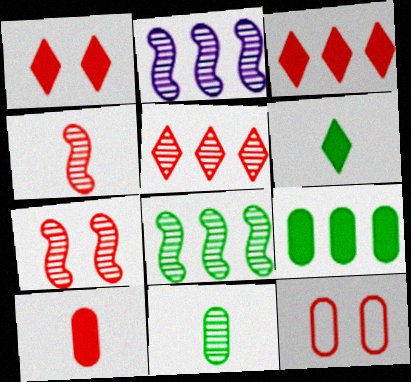[[1, 7, 12], 
[2, 6, 12], 
[3, 4, 12]]